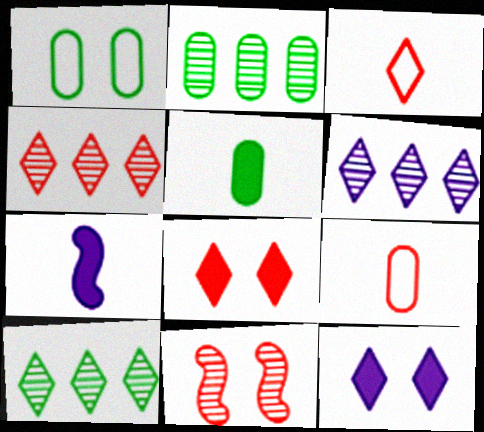[[1, 2, 5], 
[1, 4, 7], 
[1, 11, 12], 
[3, 4, 8], 
[3, 10, 12], 
[4, 6, 10]]